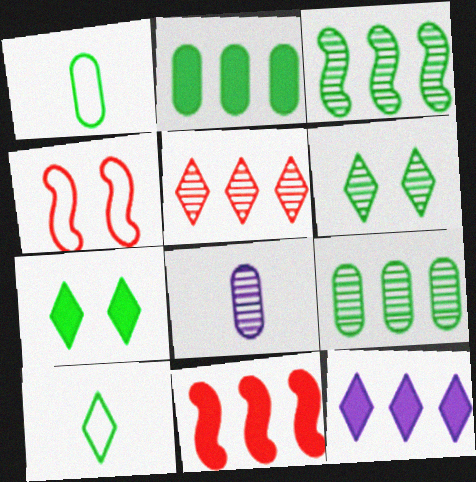[[1, 3, 7], 
[2, 11, 12]]